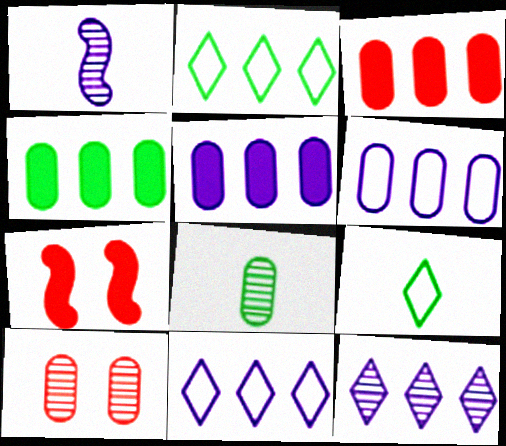[[3, 4, 5], 
[7, 8, 11]]